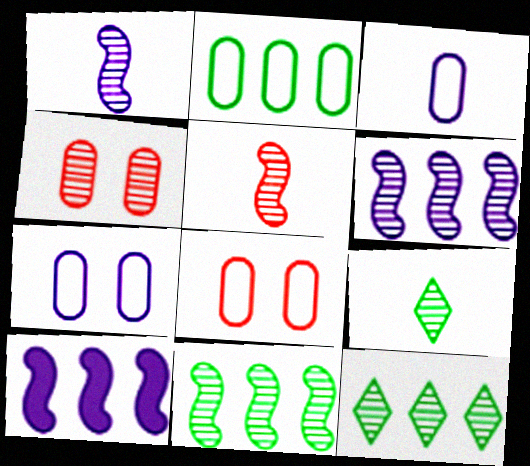[[1, 4, 12], 
[2, 3, 8], 
[4, 6, 9], 
[8, 9, 10]]